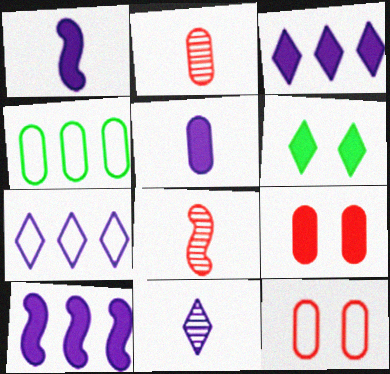[]